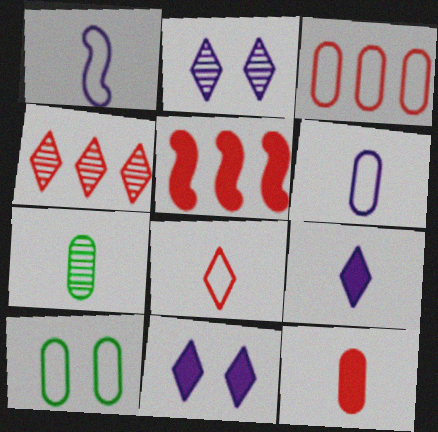[[3, 4, 5], 
[3, 6, 10], 
[6, 7, 12]]